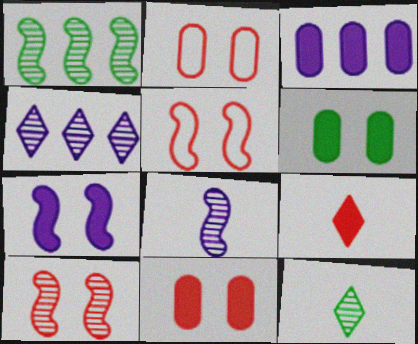[[1, 8, 10], 
[3, 5, 12]]